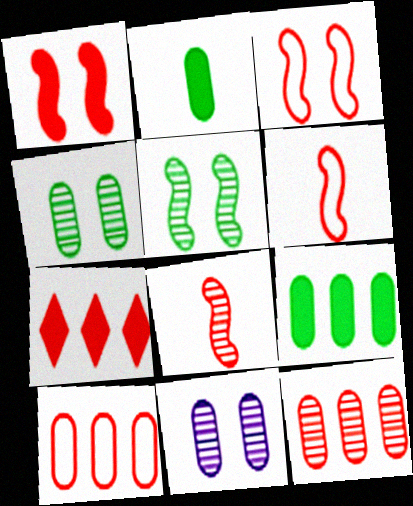[[2, 10, 11]]